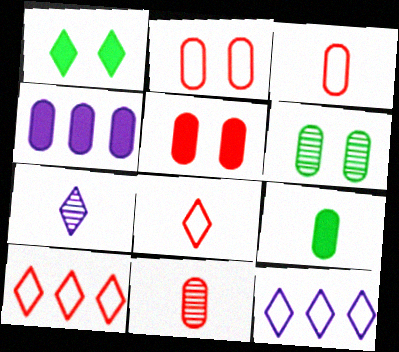[[1, 7, 10], 
[3, 4, 6], 
[4, 5, 9]]